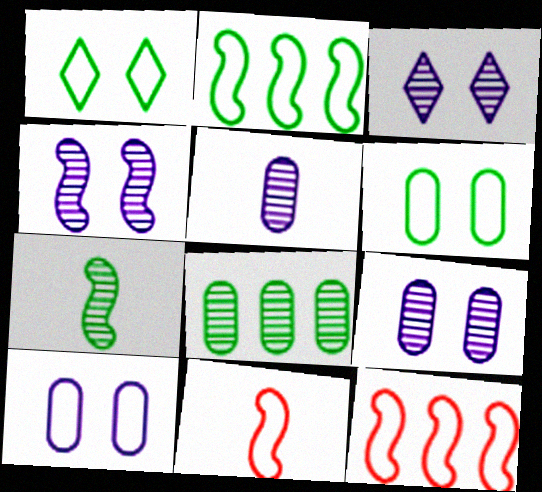[[3, 4, 9]]